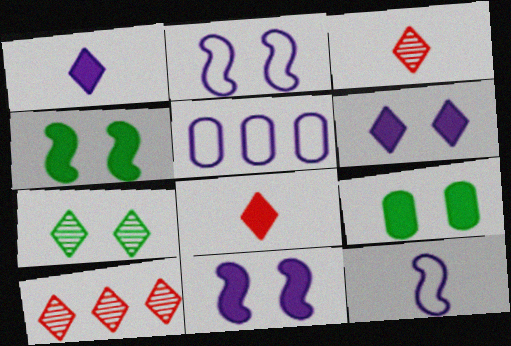[[3, 4, 5], 
[9, 10, 12]]